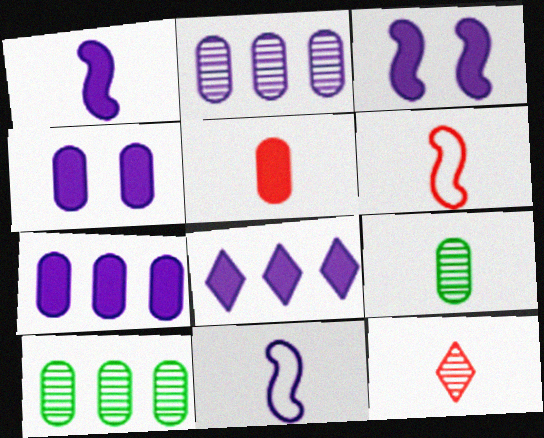[[1, 4, 8], 
[5, 6, 12]]